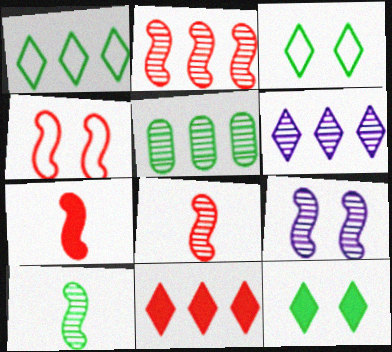[[1, 6, 11], 
[2, 4, 7], 
[2, 5, 6], 
[2, 9, 10]]